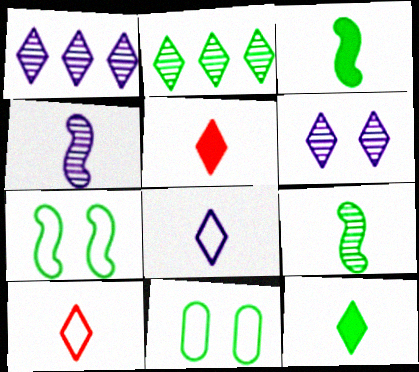[[2, 3, 11]]